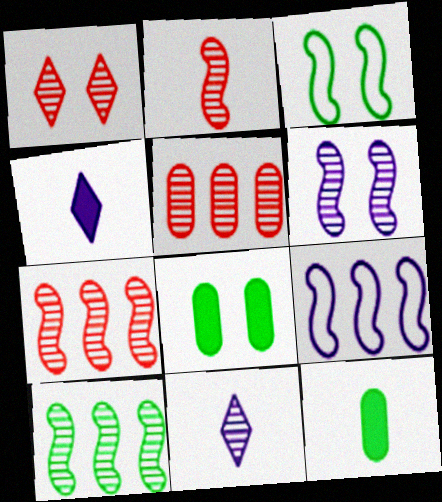[[1, 2, 5], 
[1, 9, 12], 
[2, 6, 10], 
[3, 4, 5]]